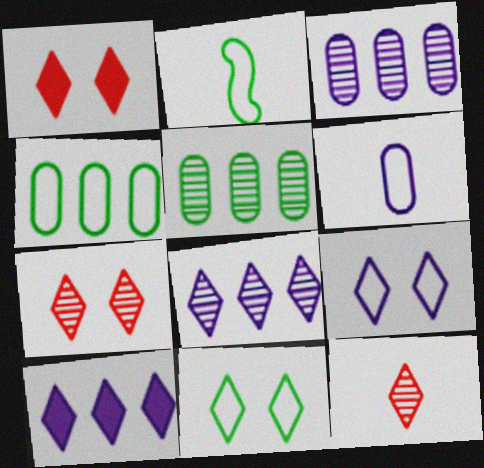[[1, 2, 3], 
[2, 4, 11], 
[10, 11, 12]]